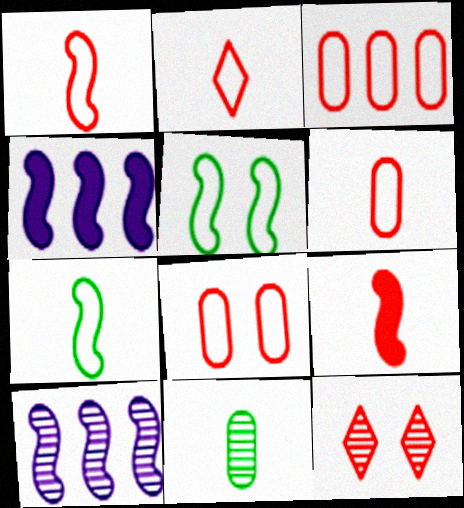[[1, 2, 6], 
[3, 6, 8], 
[3, 9, 12], 
[5, 9, 10], 
[10, 11, 12]]